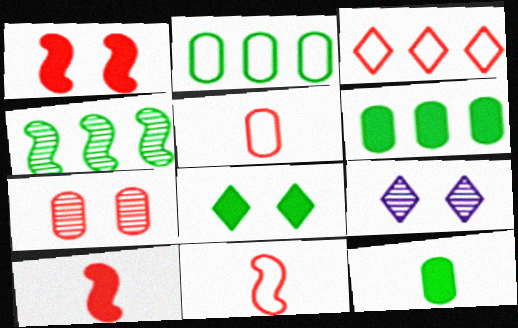[[2, 9, 10], 
[3, 7, 10], 
[6, 9, 11]]